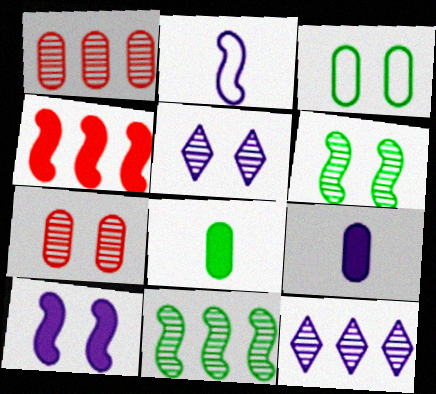[[1, 3, 9], 
[1, 11, 12], 
[2, 4, 6], 
[5, 6, 7]]